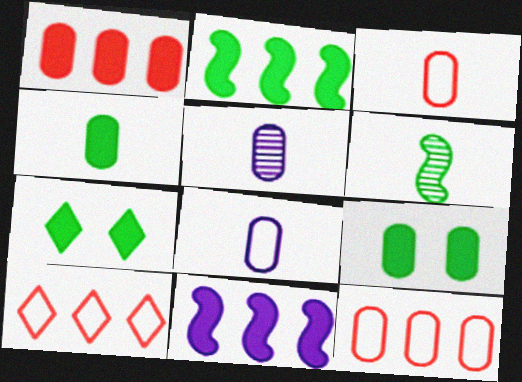[[2, 4, 7], 
[3, 4, 5], 
[5, 9, 12]]